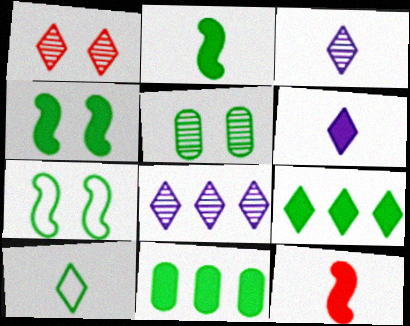[]